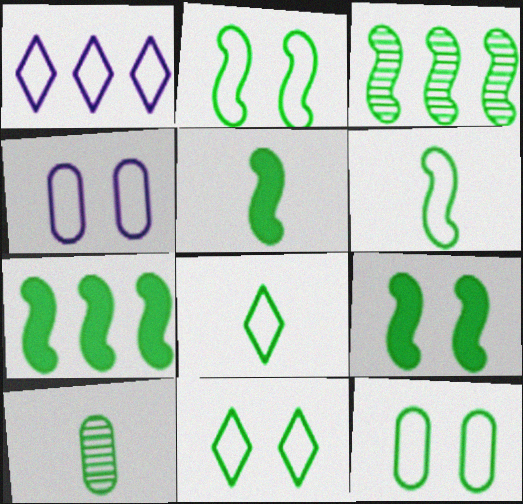[[2, 3, 5], 
[2, 11, 12], 
[3, 6, 9], 
[5, 7, 9], 
[5, 8, 10], 
[7, 10, 11]]